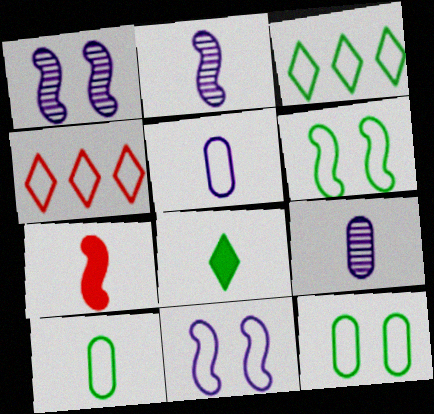[[3, 6, 10], 
[4, 5, 6], 
[4, 10, 11]]